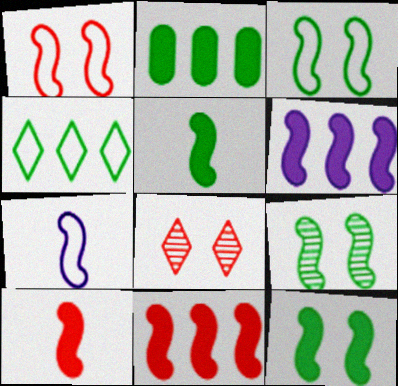[[2, 7, 8], 
[3, 9, 12], 
[6, 10, 12], 
[7, 9, 11]]